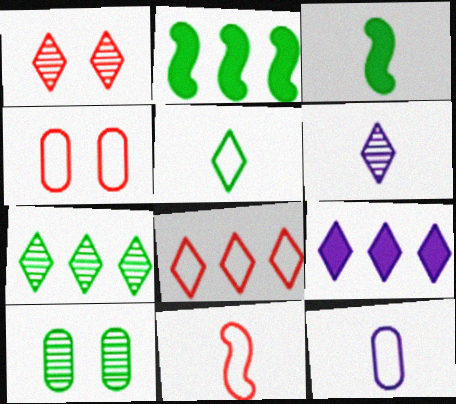[[1, 2, 12], 
[1, 5, 9], 
[1, 6, 7], 
[2, 4, 6], 
[2, 5, 10], 
[4, 8, 11], 
[5, 11, 12], 
[7, 8, 9], 
[9, 10, 11]]